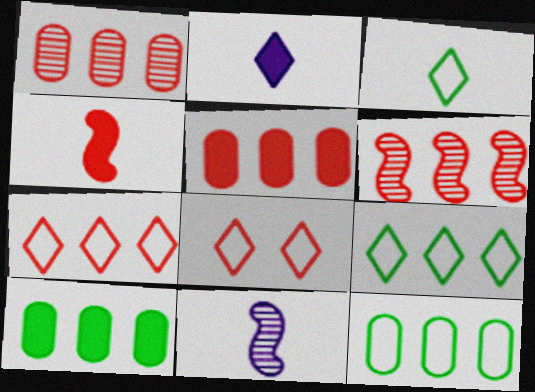[[1, 4, 8], 
[5, 6, 7], 
[8, 10, 11]]